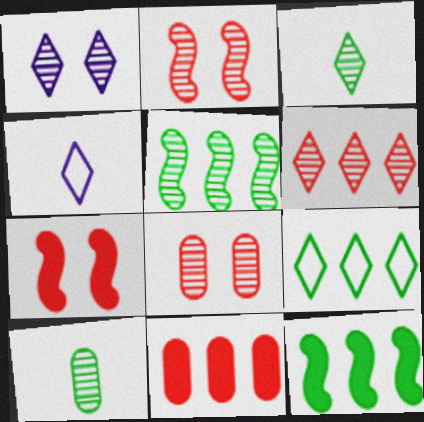[[1, 3, 6], 
[4, 8, 12]]